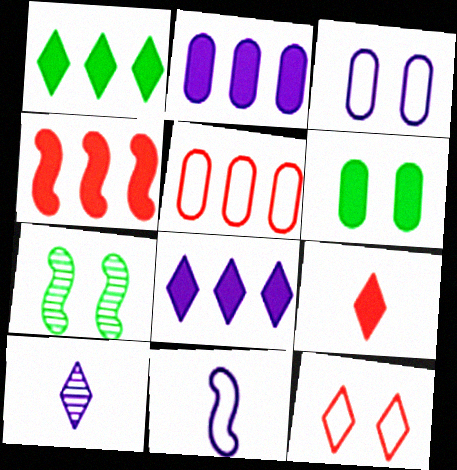[[1, 2, 4], 
[1, 10, 12], 
[4, 7, 11]]